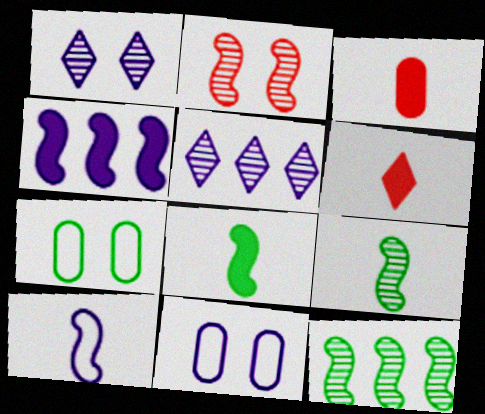[[6, 11, 12]]